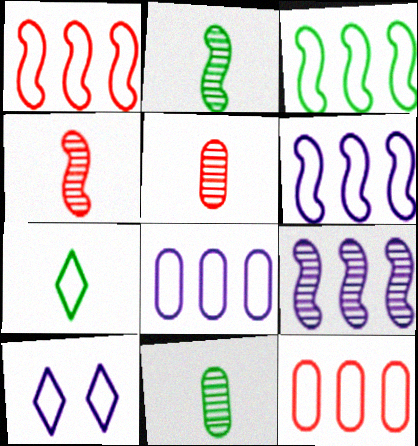[[1, 3, 6]]